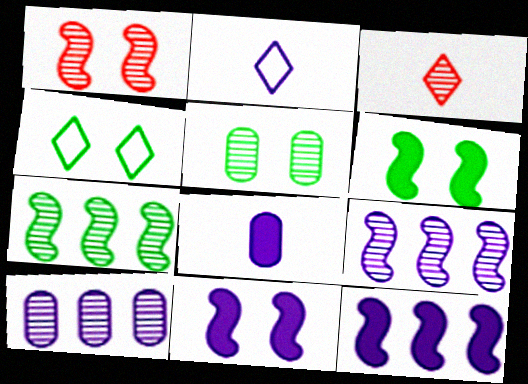[[2, 10, 11], 
[3, 5, 9], 
[4, 5, 6]]